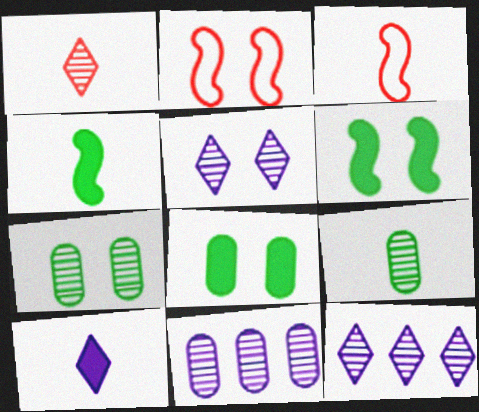[[2, 5, 8], 
[3, 8, 12], 
[3, 9, 10]]